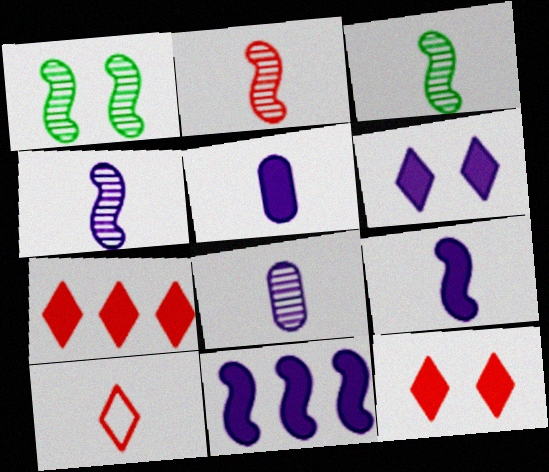[[2, 3, 4], 
[3, 5, 10], 
[5, 6, 11]]